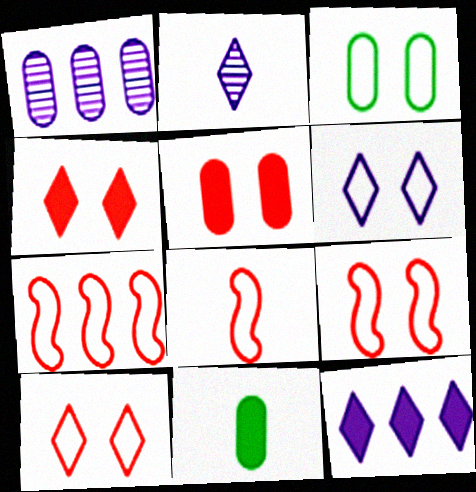[[2, 6, 12], 
[2, 8, 11], 
[3, 6, 9], 
[7, 8, 9]]